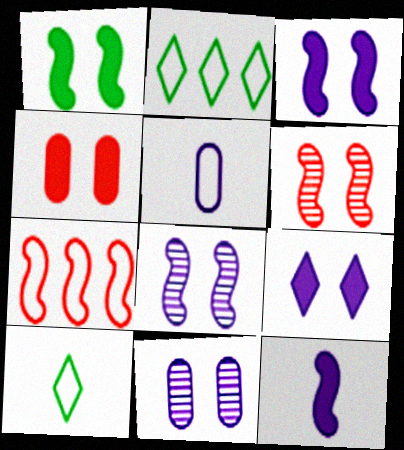[[1, 4, 9]]